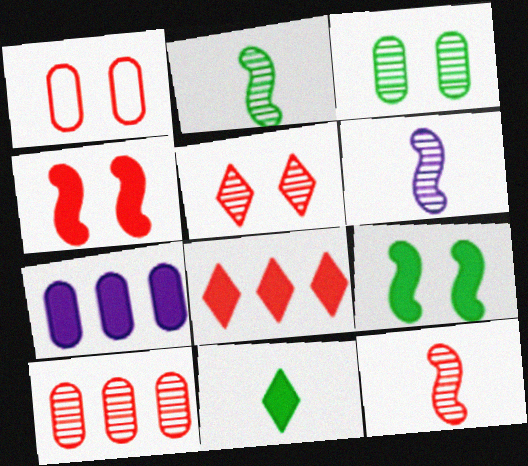[[1, 4, 5], 
[1, 8, 12], 
[2, 6, 12], 
[4, 7, 11], 
[5, 10, 12]]